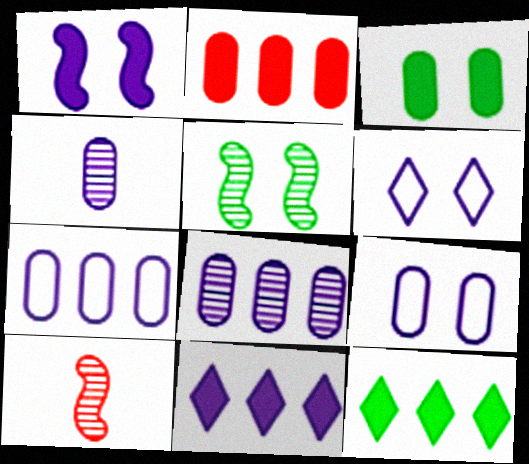[[9, 10, 12]]